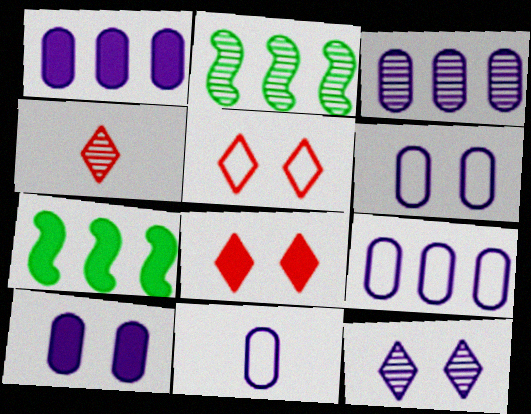[[1, 3, 9], 
[2, 8, 11], 
[3, 10, 11], 
[4, 6, 7], 
[6, 9, 11]]